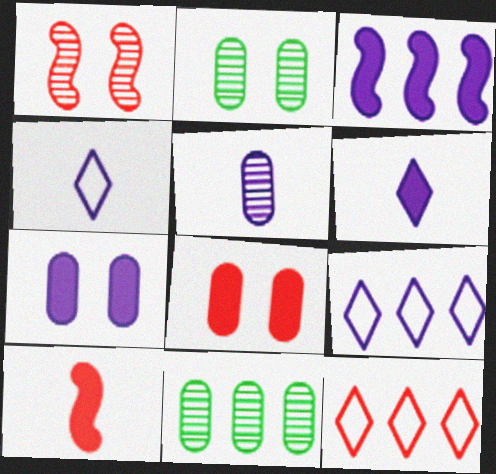[[2, 9, 10], 
[3, 6, 7], 
[3, 11, 12]]